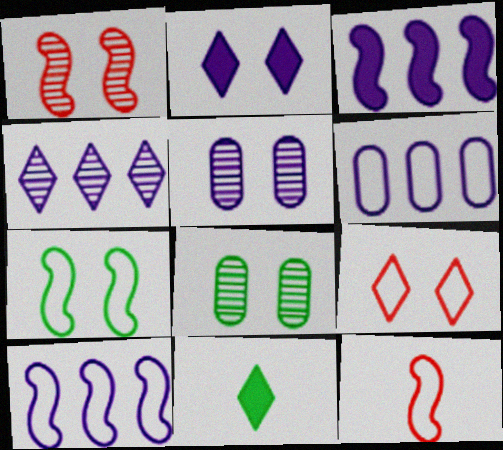[[1, 6, 11], 
[3, 4, 6], 
[4, 9, 11], 
[7, 10, 12]]